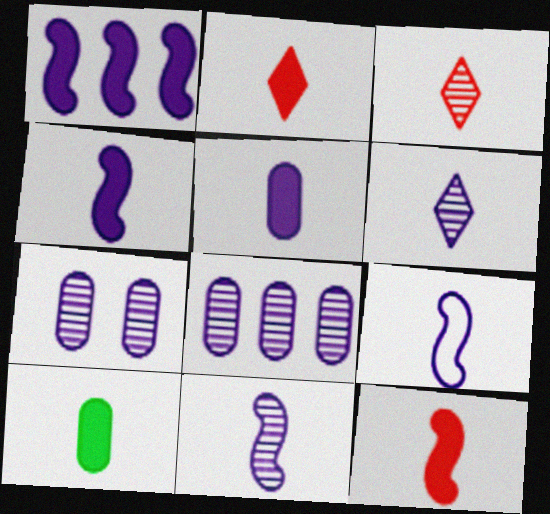[[2, 4, 10], 
[3, 9, 10], 
[4, 9, 11], 
[5, 6, 9]]